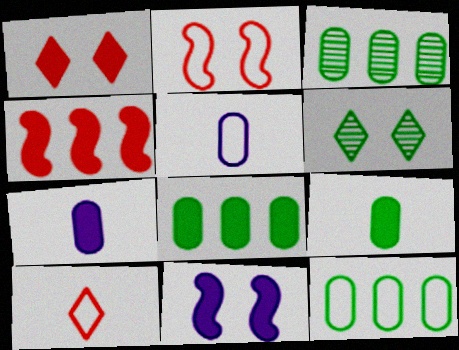[[3, 8, 12], 
[3, 10, 11], 
[4, 5, 6]]